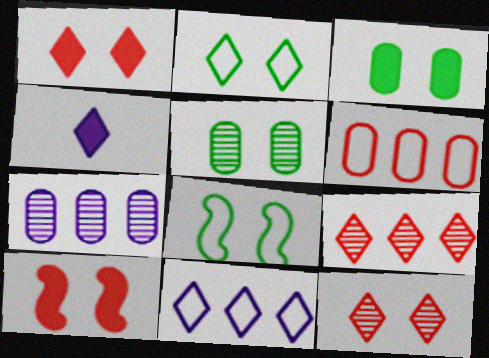[[2, 4, 9]]